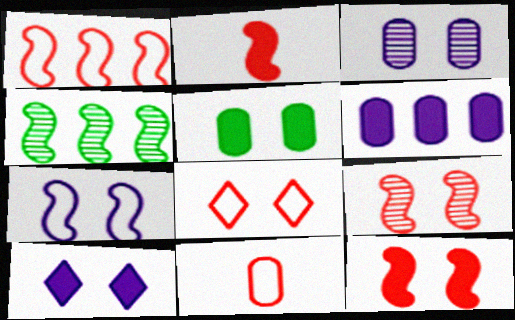[[1, 2, 9], 
[1, 8, 11], 
[2, 4, 7], 
[3, 7, 10], 
[4, 10, 11], 
[5, 10, 12]]